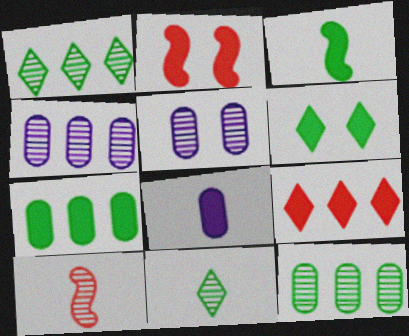[[1, 5, 10], 
[3, 6, 7]]